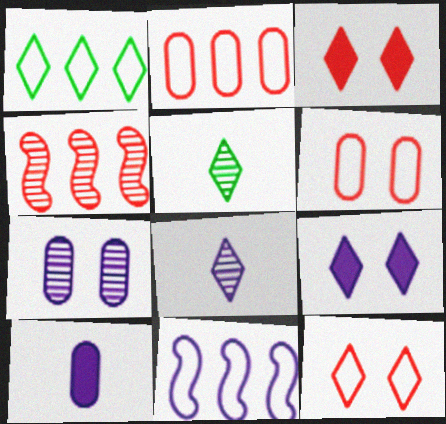[[1, 2, 11], 
[1, 3, 8], 
[4, 5, 7]]